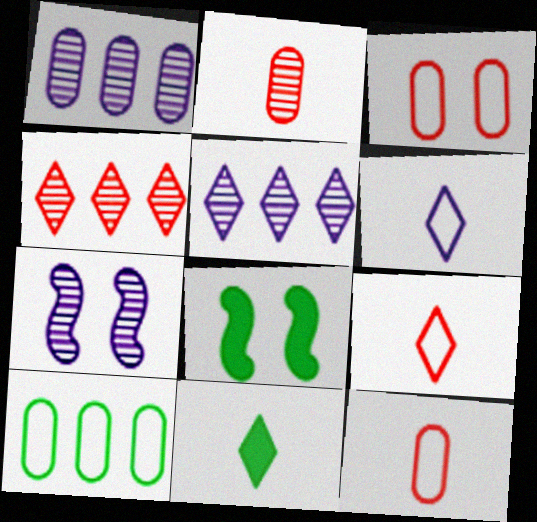[[1, 8, 9], 
[5, 8, 12]]